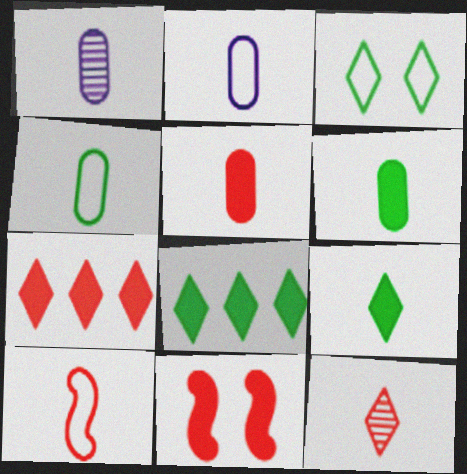[[1, 4, 5], 
[1, 9, 10], 
[5, 7, 11], 
[5, 10, 12]]